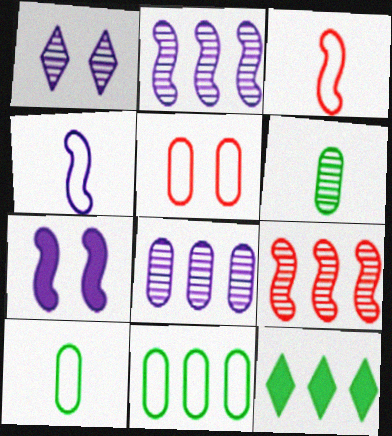[[1, 6, 9], 
[2, 4, 7]]